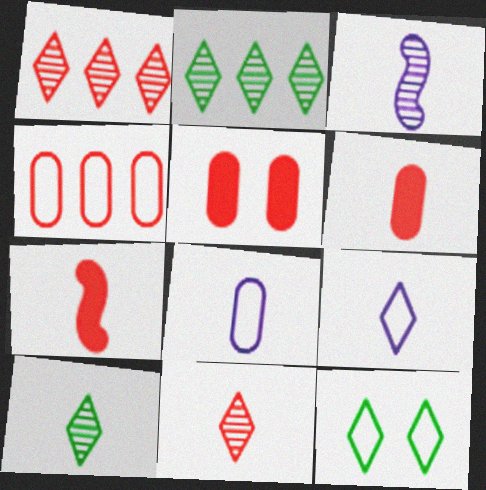[[7, 8, 10]]